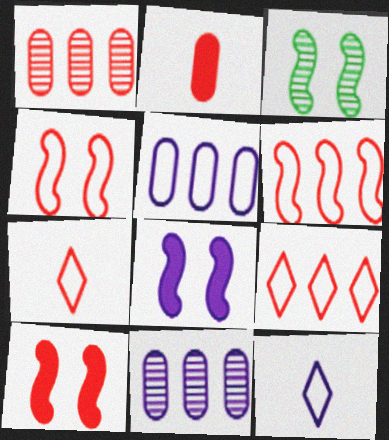[[1, 7, 10], 
[3, 4, 8], 
[8, 11, 12]]